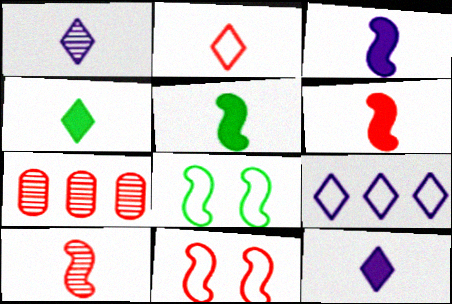[[1, 2, 4], 
[3, 5, 6], 
[7, 8, 12]]